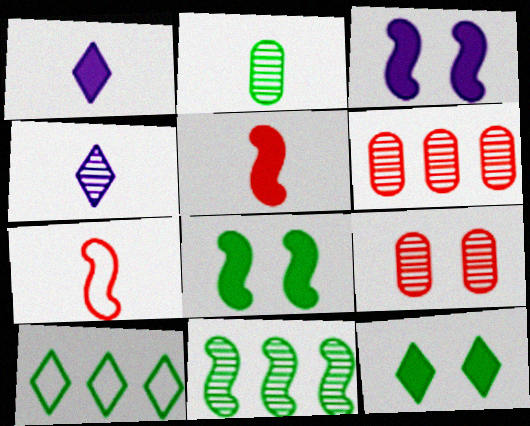[[1, 2, 7], 
[2, 8, 10], 
[3, 7, 11], 
[4, 9, 11]]